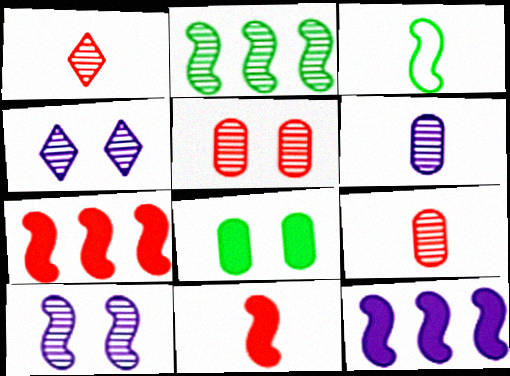[[2, 4, 9], 
[3, 7, 10]]